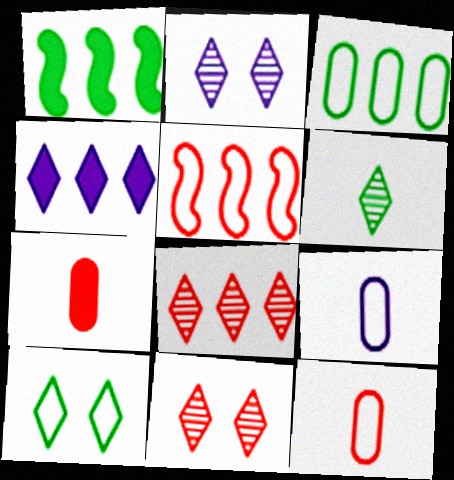[[1, 2, 12], 
[1, 9, 11], 
[2, 6, 8], 
[5, 7, 11], 
[5, 9, 10]]